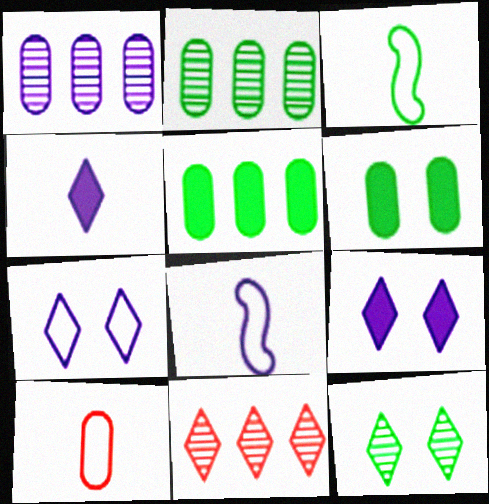[[1, 6, 10], 
[1, 8, 9], 
[3, 5, 12], 
[6, 8, 11]]